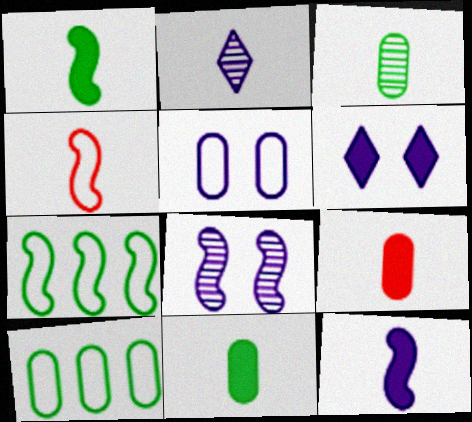[[2, 4, 11], 
[5, 6, 8]]